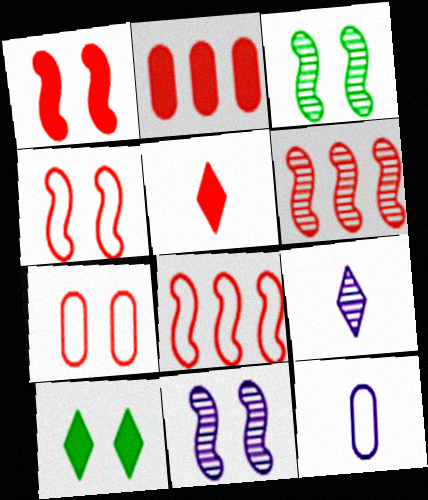[[1, 2, 5], 
[5, 6, 7], 
[6, 10, 12], 
[7, 10, 11]]